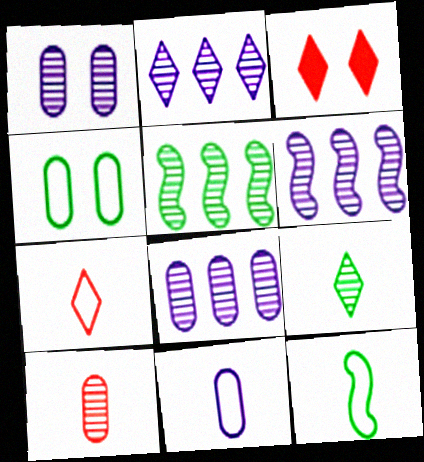[[2, 6, 8], 
[3, 5, 11], 
[3, 8, 12], 
[7, 11, 12]]